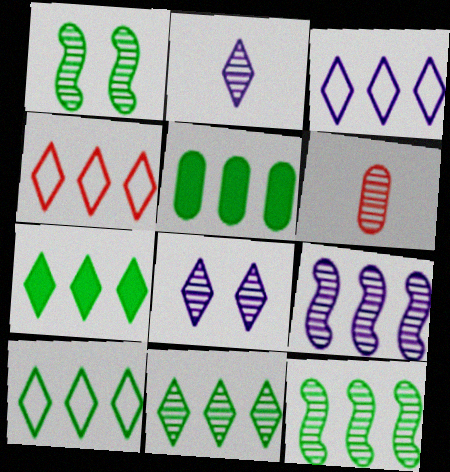[[3, 4, 10], 
[4, 5, 9], 
[5, 10, 12], 
[6, 8, 12], 
[7, 10, 11]]